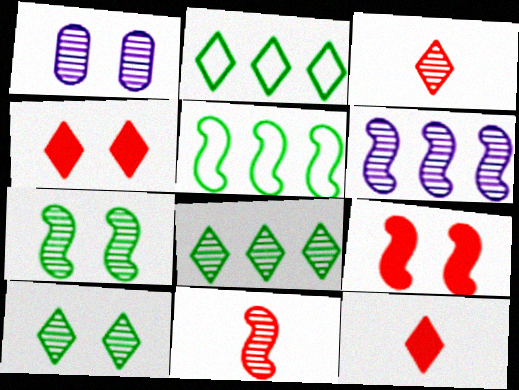[[1, 5, 12], 
[1, 8, 11], 
[6, 7, 11]]